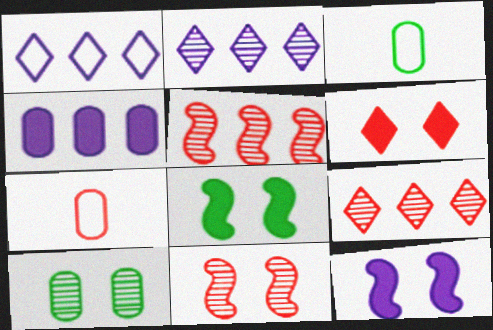[[2, 7, 8], 
[3, 9, 12], 
[4, 7, 10], 
[5, 6, 7]]